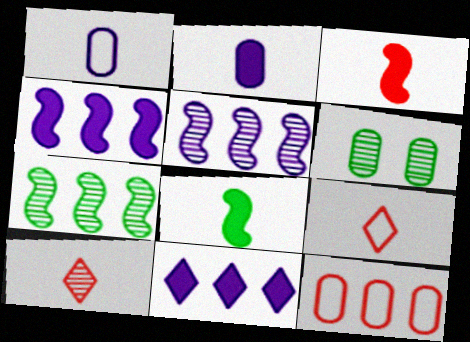[[1, 8, 10], 
[2, 6, 12], 
[4, 6, 9], 
[5, 6, 10], 
[7, 11, 12]]